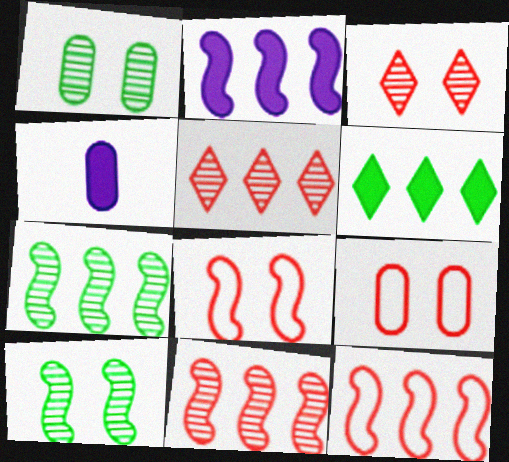[[2, 7, 12]]